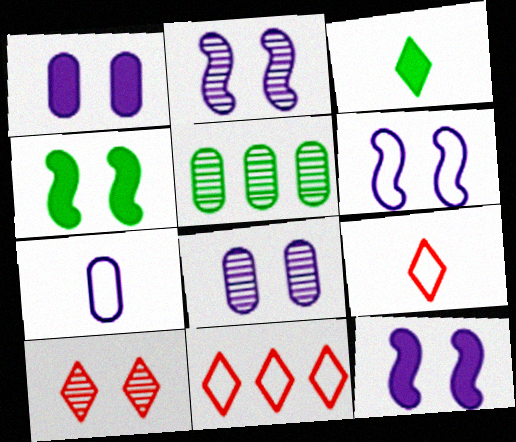[[2, 6, 12], 
[5, 9, 12]]